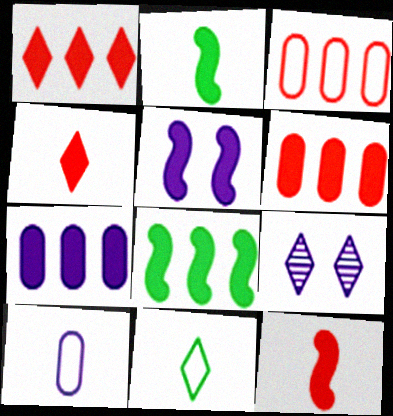[[1, 7, 8], 
[1, 9, 11], 
[2, 3, 9], 
[5, 8, 12]]